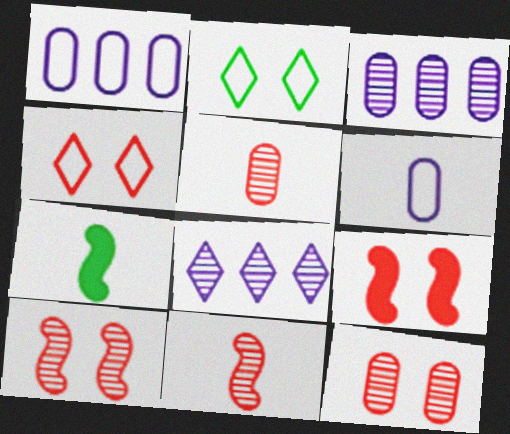[[3, 4, 7], 
[4, 9, 12]]